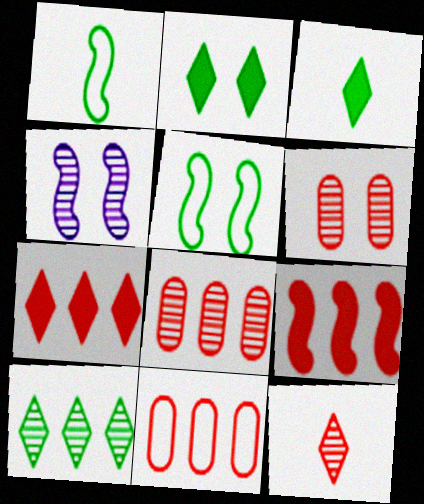[[1, 4, 9], 
[3, 4, 11]]